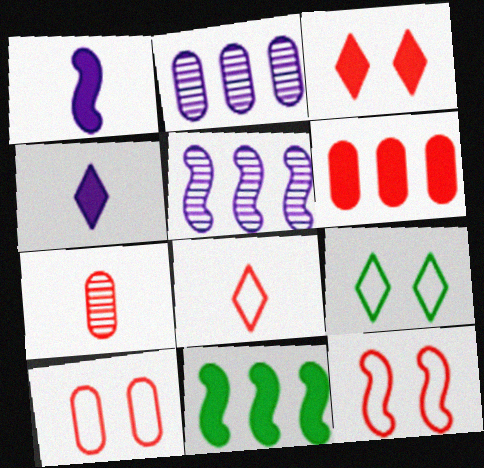[[6, 7, 10]]